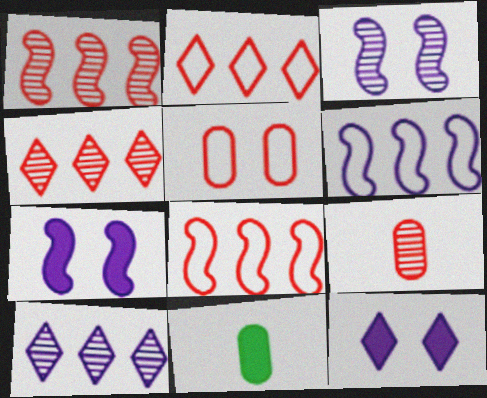[[2, 3, 11]]